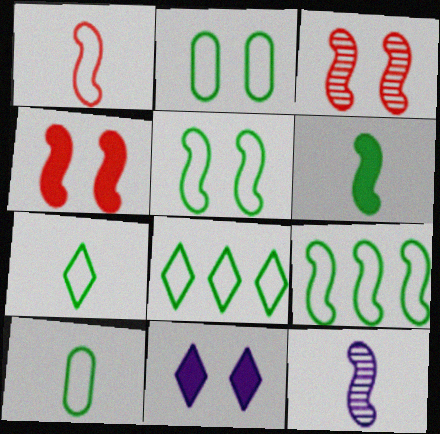[[1, 6, 12], 
[2, 3, 11], 
[2, 7, 9], 
[4, 9, 12], 
[5, 8, 10]]